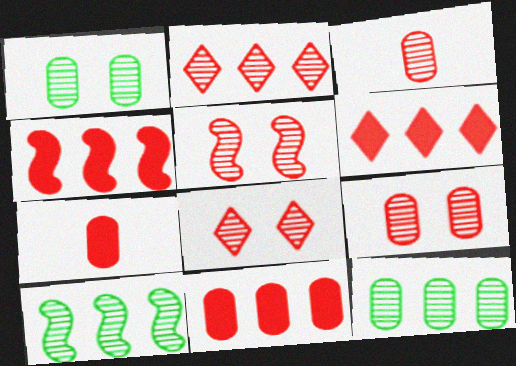[[2, 3, 5], 
[4, 6, 11], 
[5, 8, 9]]